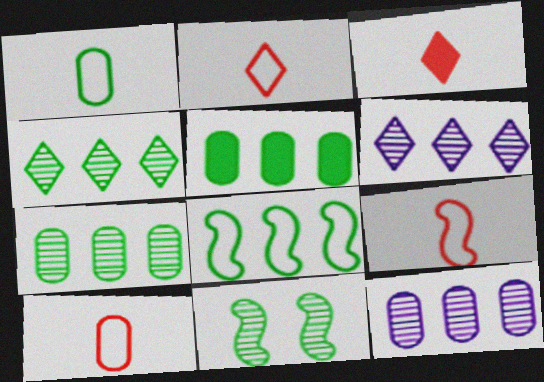[[2, 9, 10], 
[4, 5, 8]]